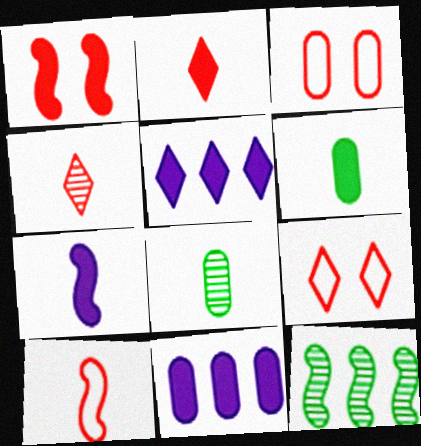[[1, 5, 6], 
[2, 6, 7], 
[3, 8, 11]]